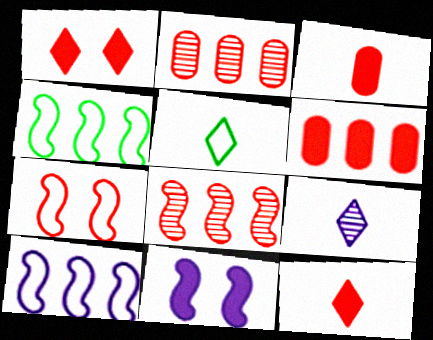[[2, 5, 11], 
[2, 7, 12], 
[5, 9, 12]]